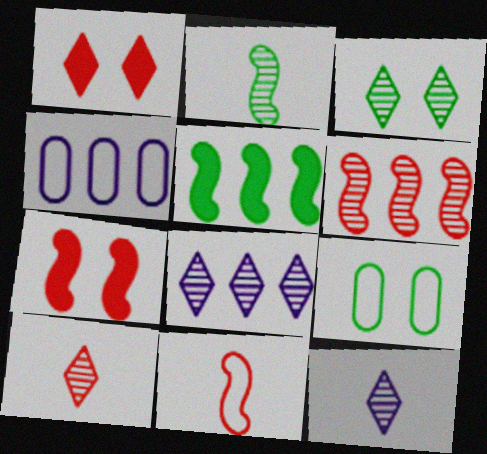[[1, 2, 4], 
[3, 8, 10], 
[6, 7, 11]]